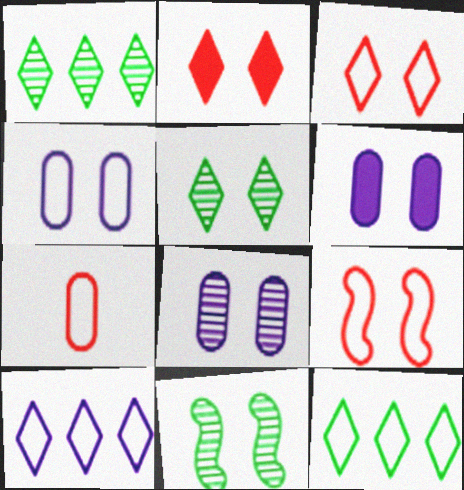[[2, 4, 11], 
[3, 6, 11], 
[4, 6, 8], 
[5, 6, 9]]